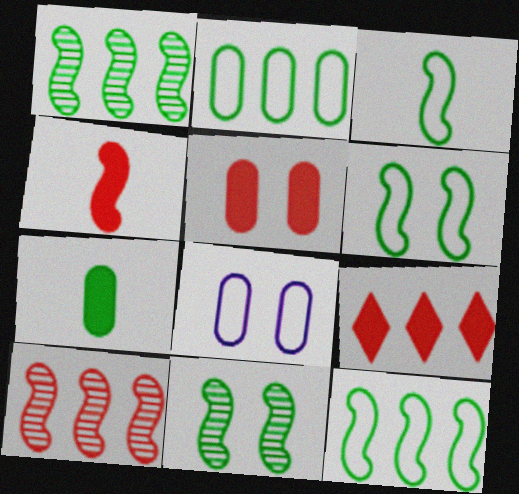[[3, 6, 12], 
[4, 5, 9]]